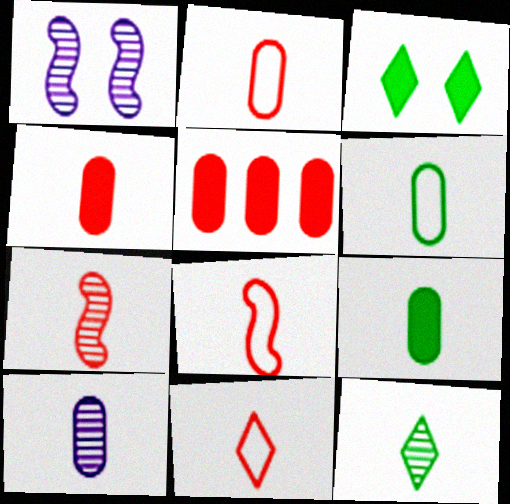[[2, 8, 11], 
[2, 9, 10], 
[4, 6, 10], 
[4, 7, 11], 
[7, 10, 12]]